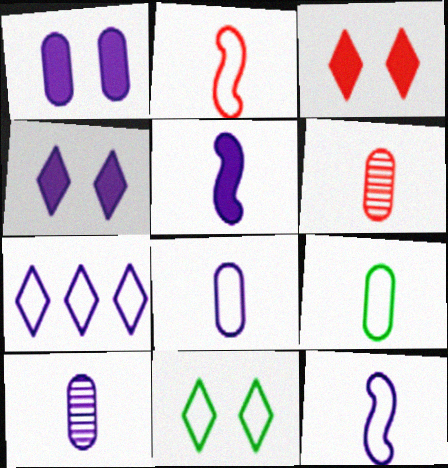[]